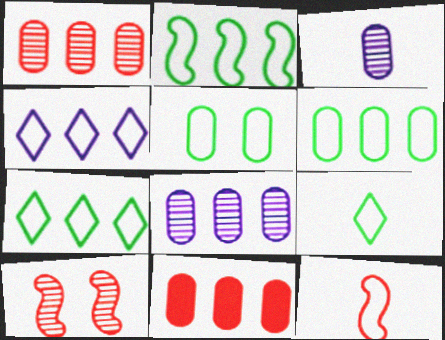[[2, 5, 9], 
[2, 6, 7], 
[3, 5, 11], 
[4, 5, 12], 
[6, 8, 11]]